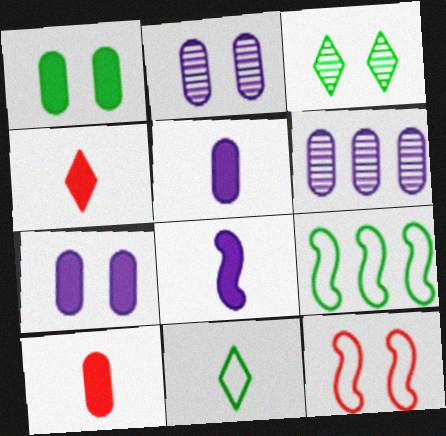[[2, 4, 9], 
[3, 7, 12]]